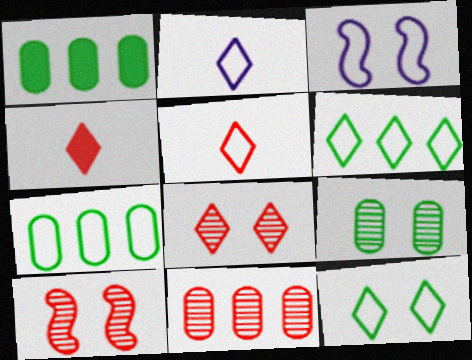[[1, 2, 10], 
[3, 5, 7]]